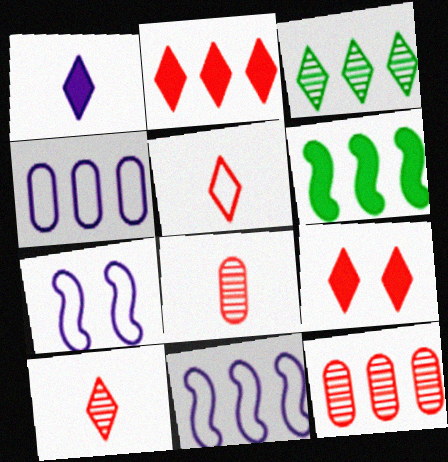[]